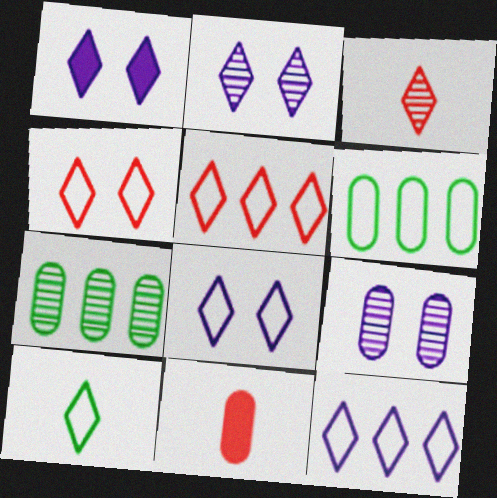[[1, 2, 8], 
[4, 10, 12], 
[5, 8, 10], 
[6, 9, 11]]